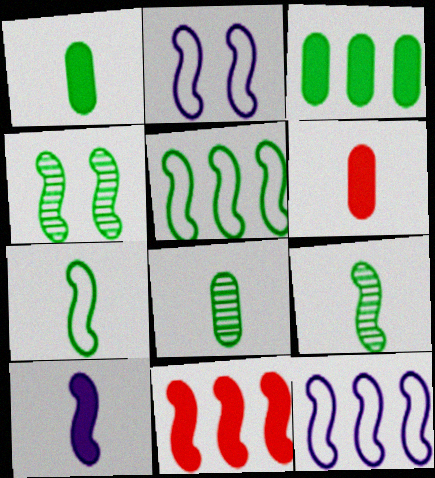[[2, 9, 11]]